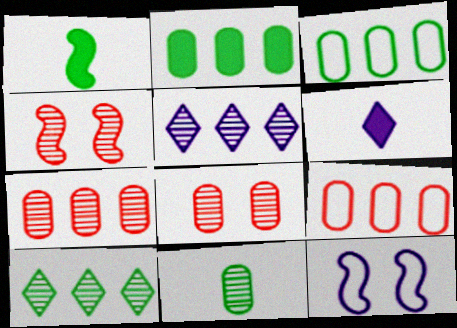[[3, 4, 6], 
[4, 5, 11]]